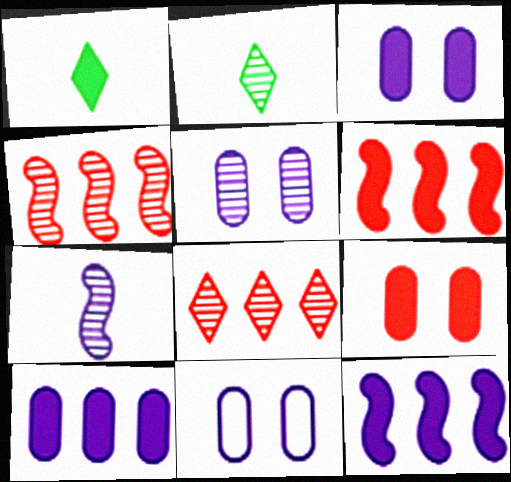[[1, 3, 6], 
[1, 4, 11], 
[1, 9, 12], 
[2, 4, 5], 
[2, 6, 11], 
[3, 5, 11]]